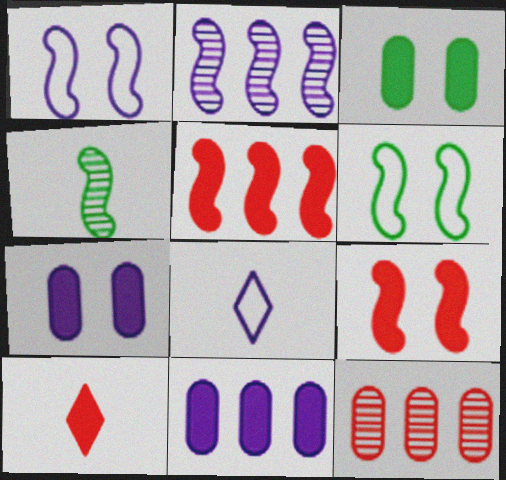[[1, 4, 5], 
[2, 7, 8]]